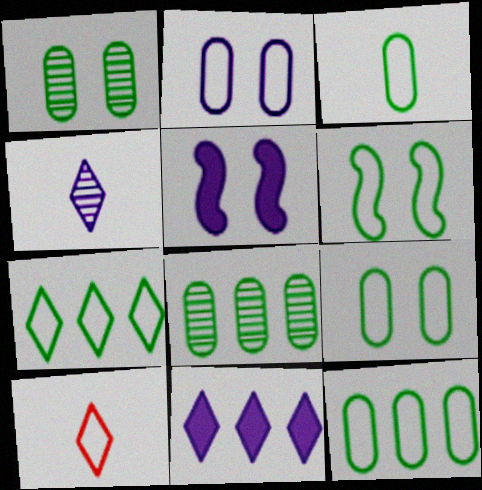[[3, 6, 7], 
[3, 9, 12], 
[5, 8, 10]]